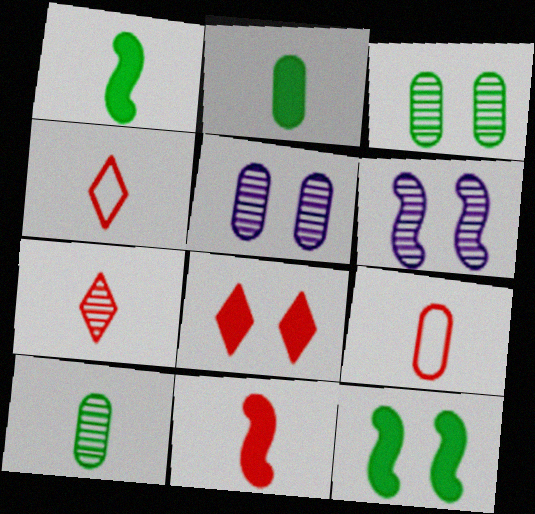[[7, 9, 11]]